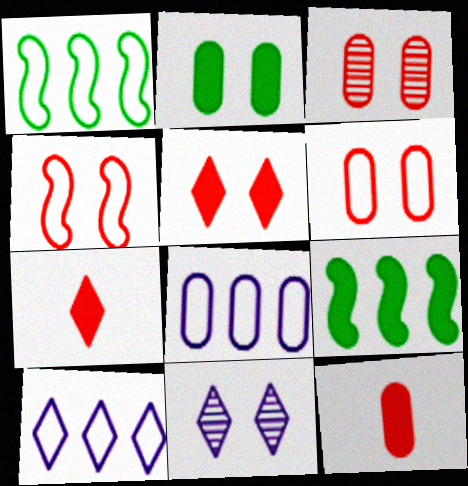[[1, 11, 12], 
[2, 4, 11], 
[3, 4, 5]]